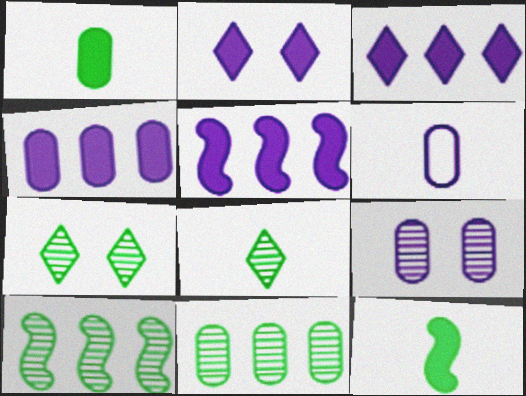[[3, 4, 5], 
[4, 6, 9]]